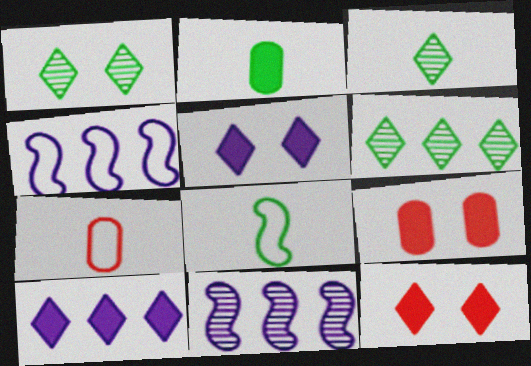[[1, 3, 6], 
[2, 3, 8], 
[3, 4, 9]]